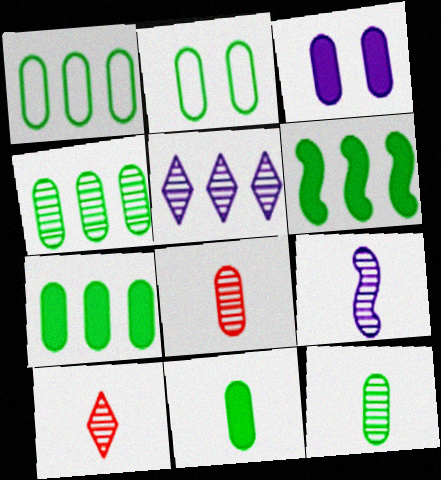[[1, 3, 8], 
[1, 4, 7], 
[2, 4, 11], 
[2, 7, 12], 
[9, 10, 12]]